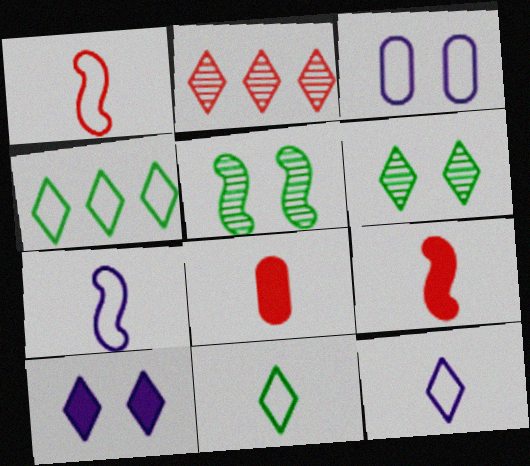[[1, 3, 4], 
[2, 10, 11]]